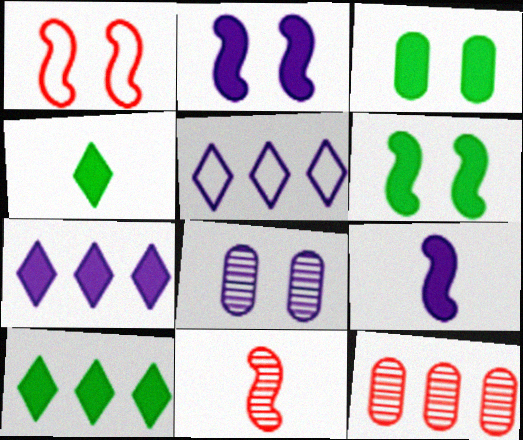[[3, 5, 11], 
[5, 8, 9]]